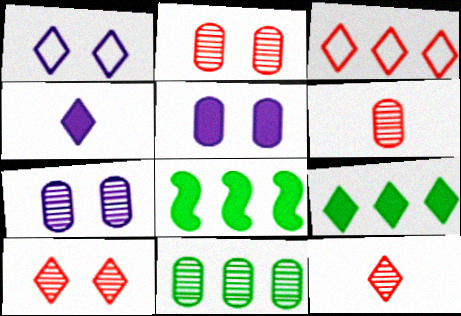[[1, 6, 8], 
[1, 9, 12], 
[6, 7, 11]]